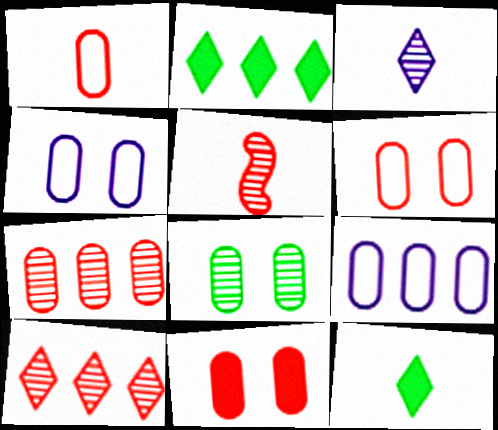[[1, 7, 11], 
[2, 4, 5], 
[4, 8, 11]]